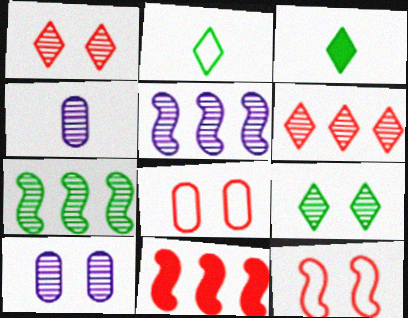[[1, 4, 7], 
[2, 10, 11], 
[3, 5, 8]]